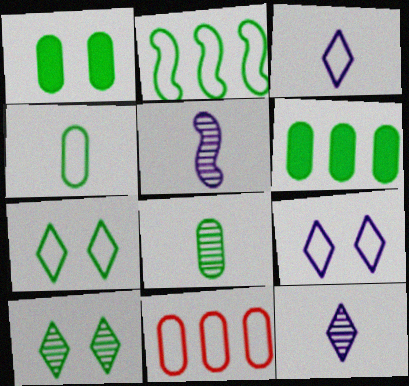[[2, 4, 7]]